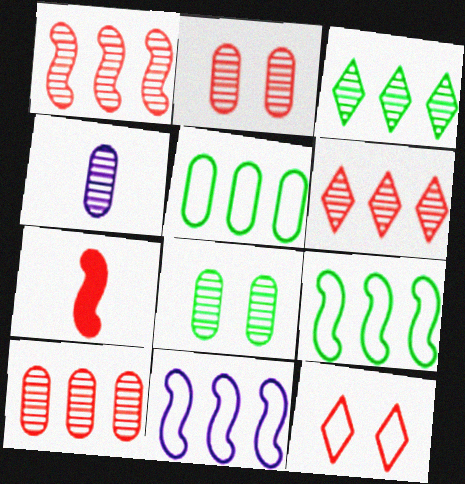[[1, 6, 10], 
[4, 8, 10], 
[7, 10, 12]]